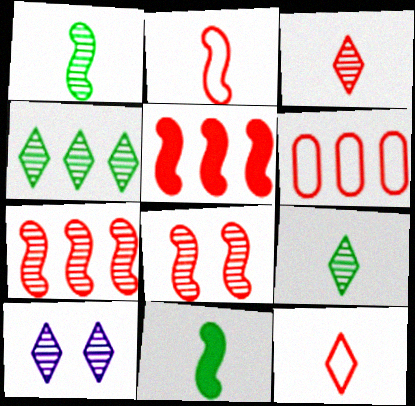[[2, 5, 8], 
[3, 4, 10], 
[6, 10, 11]]